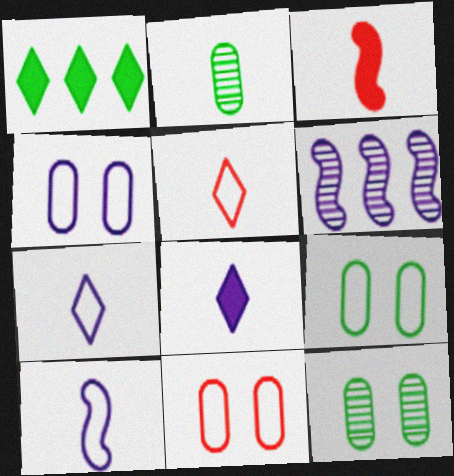[[2, 3, 7], 
[4, 6, 8], 
[4, 9, 11]]